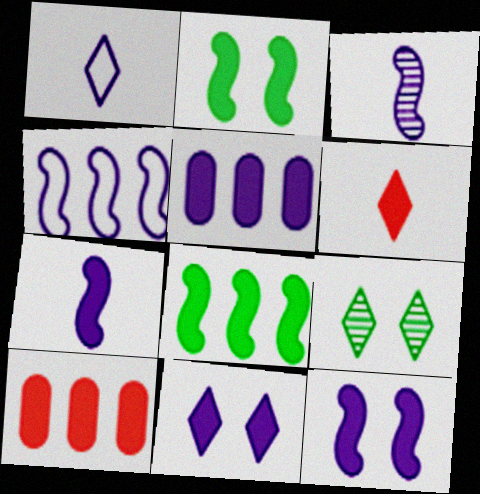[[2, 5, 6], 
[3, 4, 12], 
[5, 7, 11]]